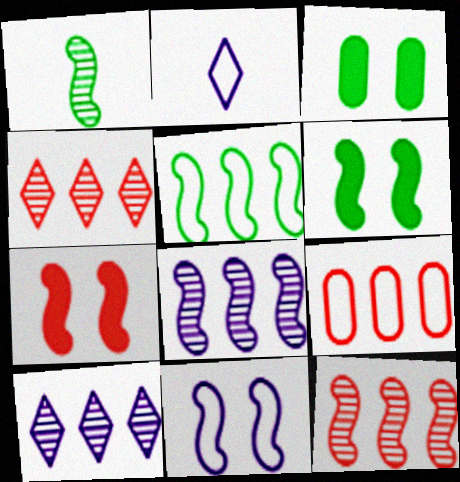[[1, 5, 6], 
[2, 3, 12]]